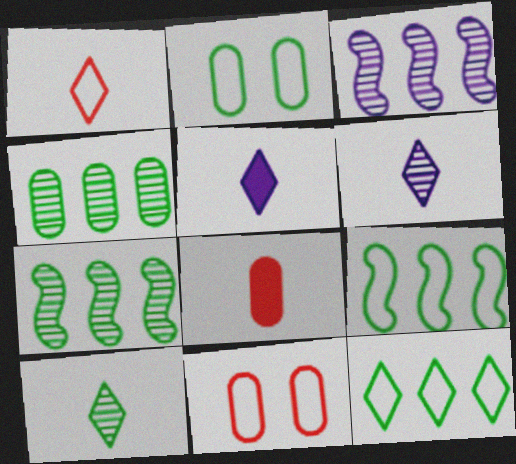[[1, 5, 10], 
[5, 7, 11]]